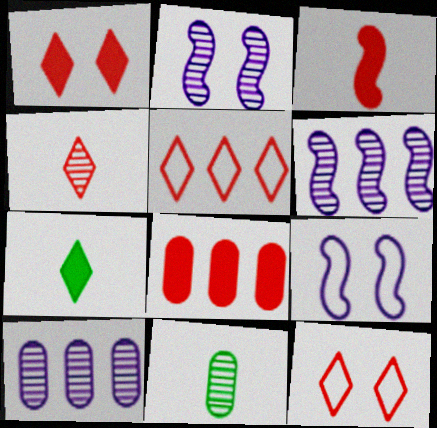[[1, 3, 8], 
[1, 4, 5]]